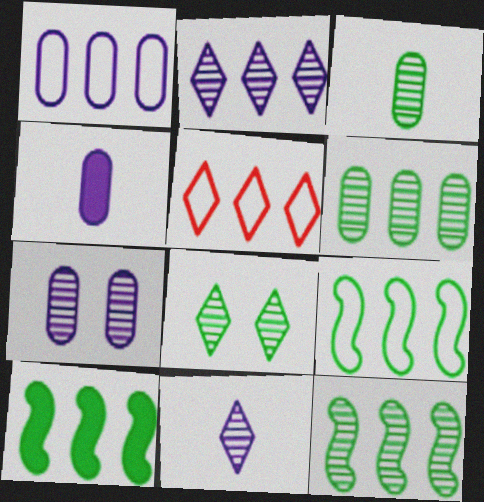[[1, 4, 7], 
[1, 5, 9], 
[3, 8, 12], 
[9, 10, 12]]